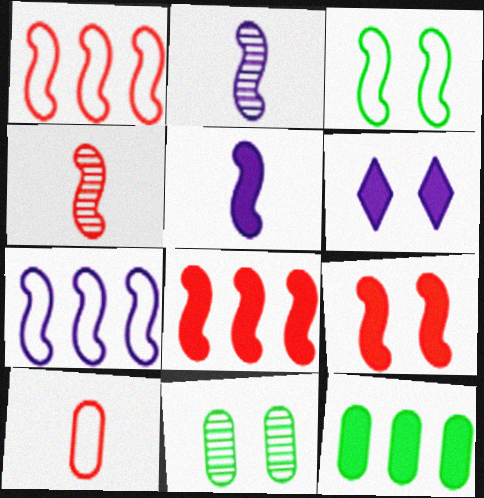[[1, 4, 9], 
[2, 3, 8]]